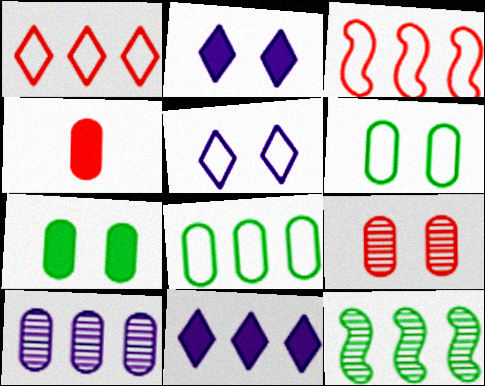[[4, 5, 12], 
[4, 6, 10]]